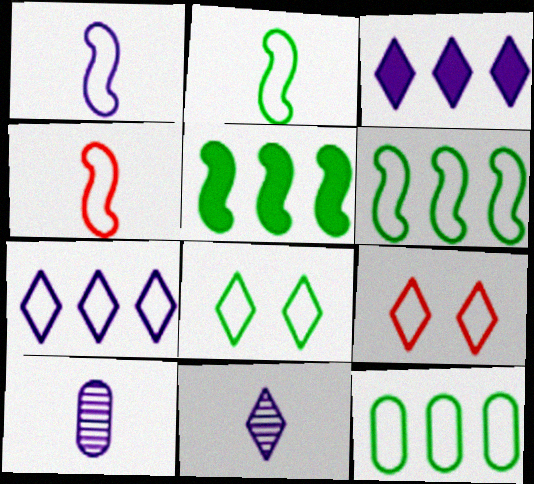[[1, 2, 4], 
[1, 9, 12], 
[2, 8, 12], 
[5, 9, 10]]